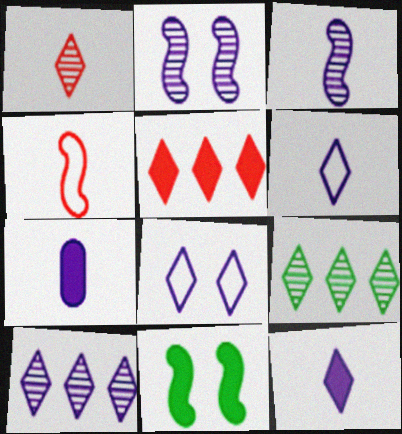[[3, 6, 7], 
[5, 7, 11], 
[8, 10, 12]]